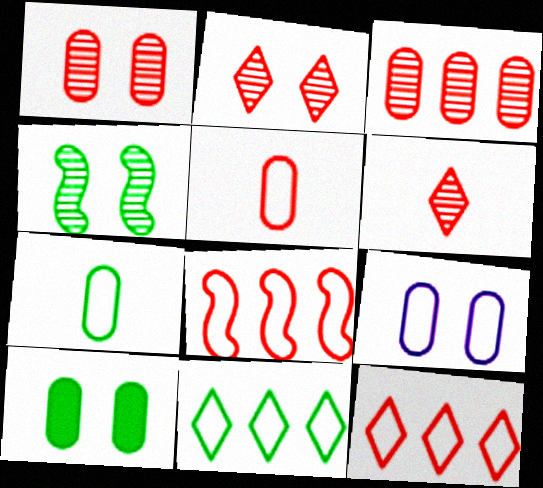[[1, 9, 10]]